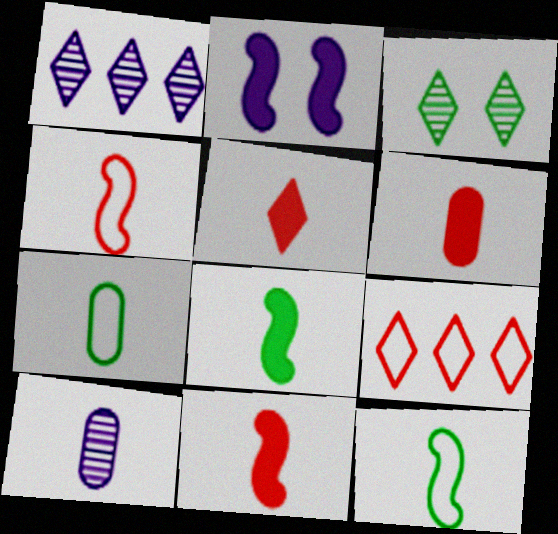[[5, 6, 11], 
[5, 10, 12], 
[6, 7, 10]]